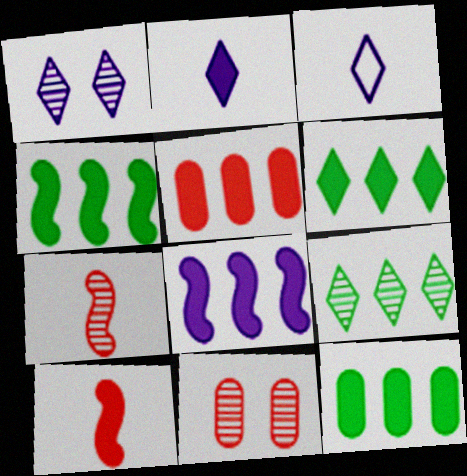[[3, 4, 11], 
[4, 6, 12], 
[5, 6, 8]]